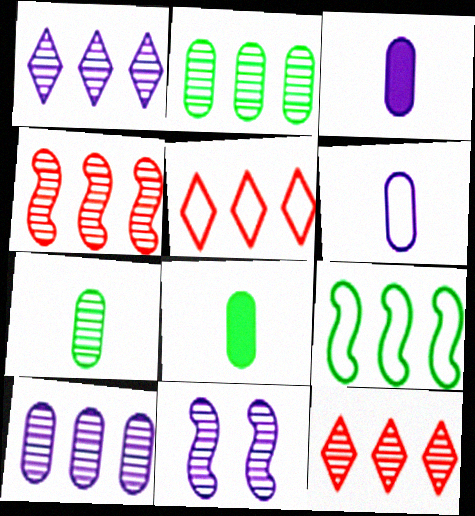[[1, 2, 4], 
[5, 8, 11], 
[7, 11, 12]]